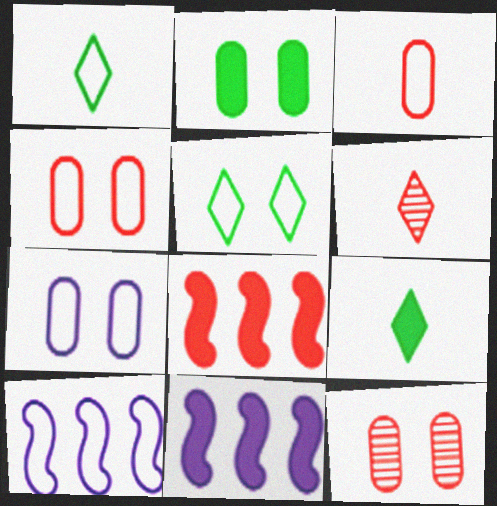[[1, 4, 10], 
[1, 11, 12], 
[2, 6, 10], 
[2, 7, 12], 
[3, 5, 10], 
[4, 6, 8], 
[9, 10, 12]]